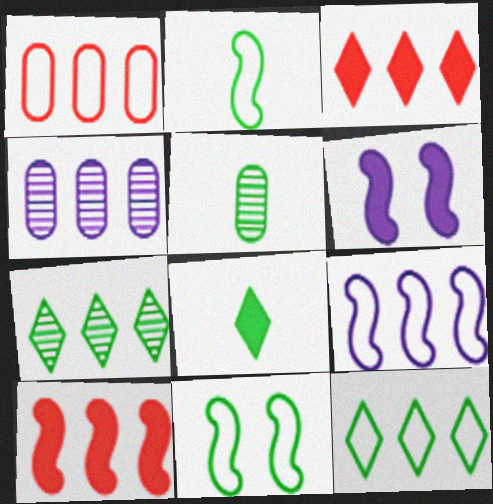[[1, 9, 12], 
[2, 5, 8], 
[4, 10, 12]]